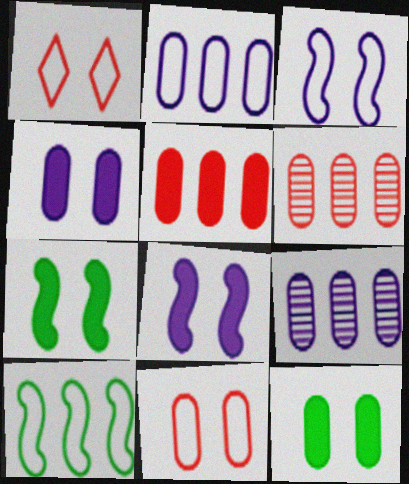[]